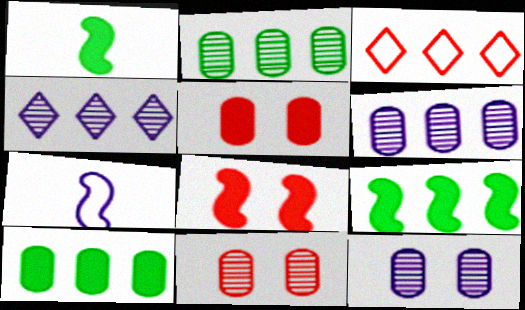[[1, 3, 12], 
[3, 6, 9]]